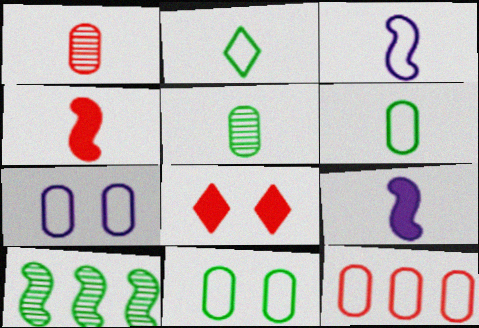[[1, 2, 9], 
[6, 7, 12]]